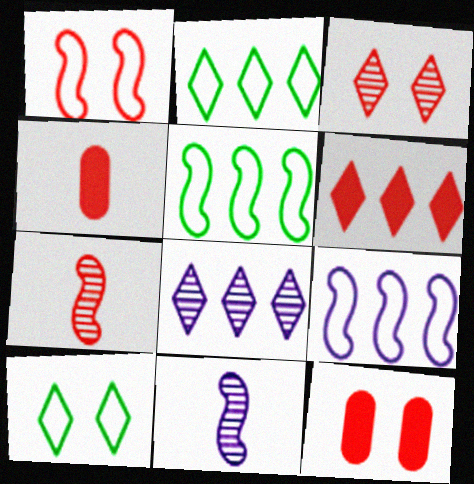[[1, 3, 12], 
[2, 6, 8], 
[2, 11, 12]]